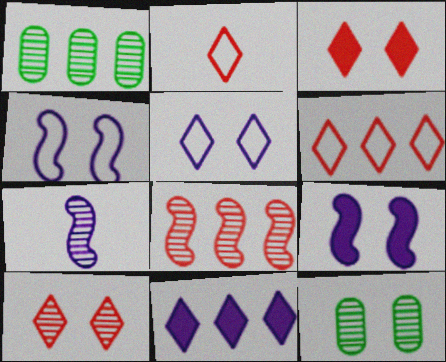[[1, 2, 9], 
[1, 7, 10], 
[3, 4, 12]]